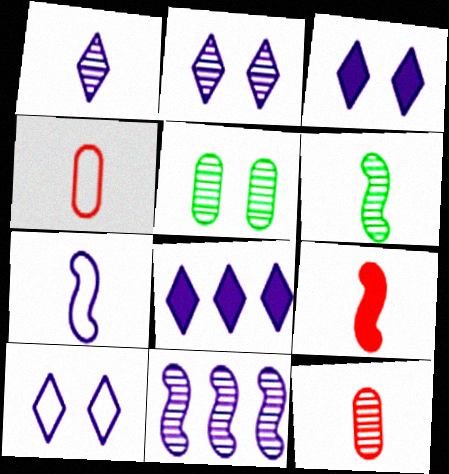[[1, 6, 12], 
[1, 8, 10], 
[2, 3, 10], 
[6, 7, 9]]